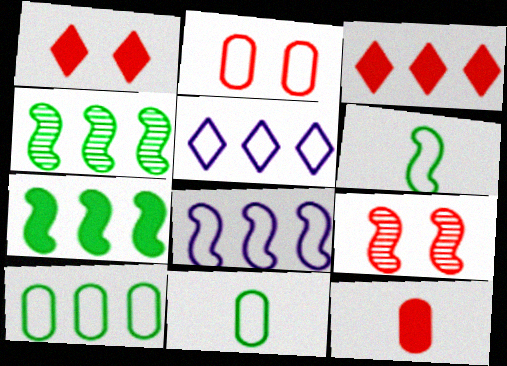[[1, 2, 9], 
[2, 5, 6]]